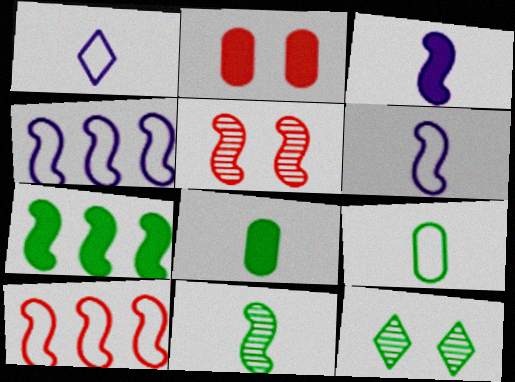[[5, 6, 7], 
[7, 9, 12]]